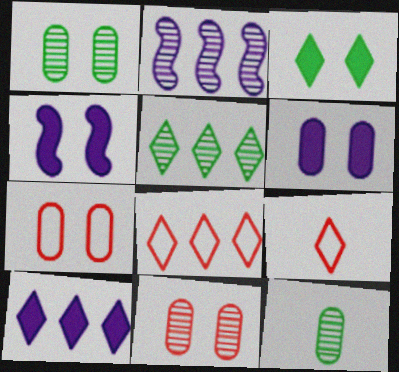[[1, 6, 7], 
[4, 8, 12], 
[5, 8, 10]]